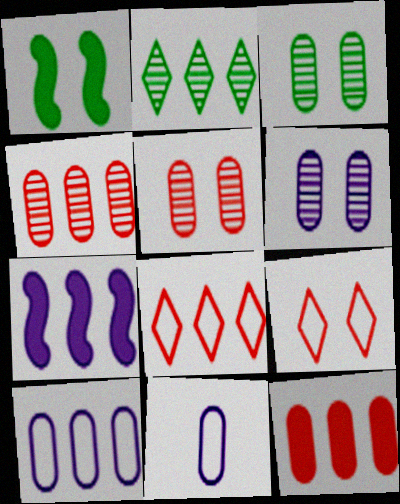[[1, 6, 9], 
[3, 5, 6], 
[3, 11, 12]]